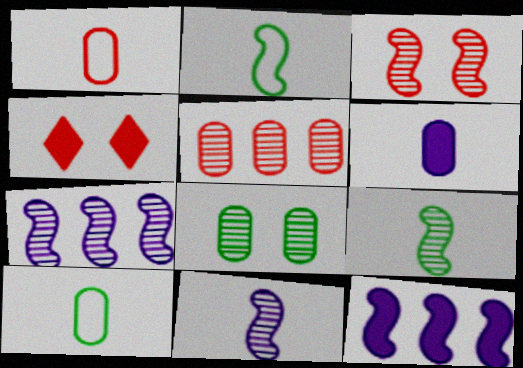[[2, 3, 12], 
[3, 7, 9], 
[4, 7, 10]]